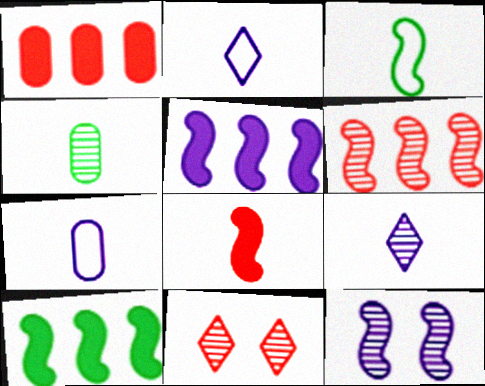[[2, 4, 8], 
[7, 10, 11]]